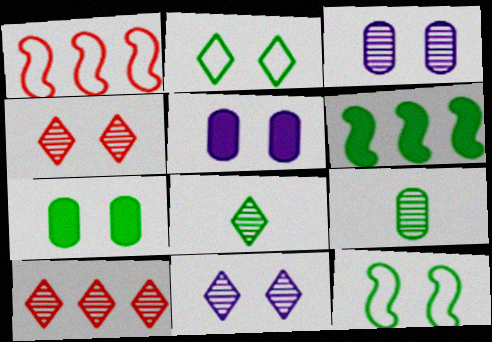[[1, 5, 8], 
[2, 6, 9], 
[4, 5, 12], 
[8, 10, 11]]